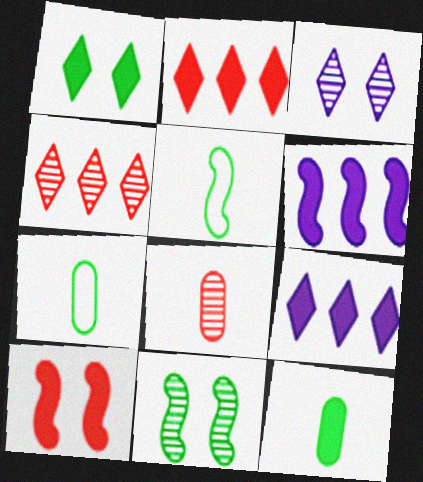[[9, 10, 12]]